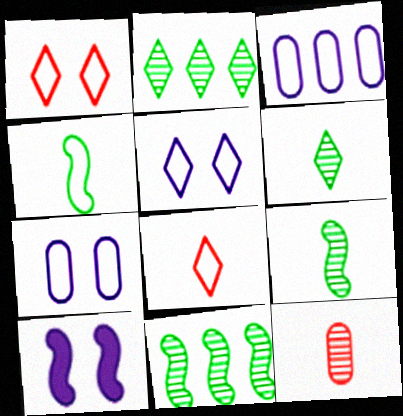[[1, 3, 4]]